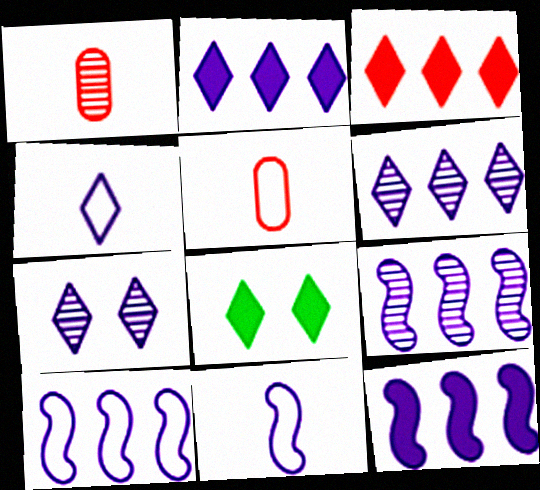[[1, 8, 10], 
[2, 4, 7], 
[5, 8, 9], 
[9, 10, 12]]